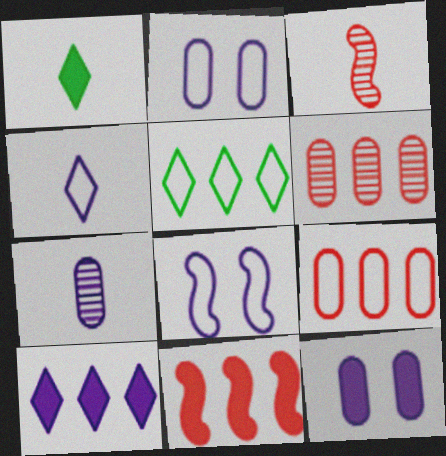[[1, 6, 8], 
[1, 11, 12], 
[3, 5, 12], 
[7, 8, 10]]